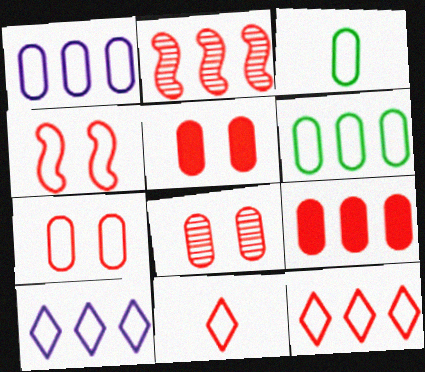[[1, 3, 7], 
[2, 5, 11], 
[2, 9, 12], 
[3, 4, 10], 
[5, 7, 8]]